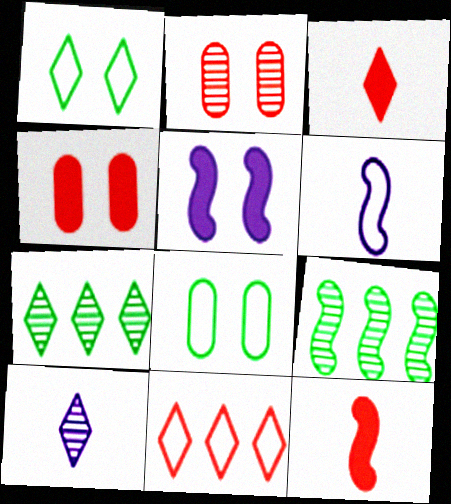[[1, 2, 5], 
[2, 9, 10], 
[2, 11, 12], 
[4, 6, 7], 
[6, 8, 11]]